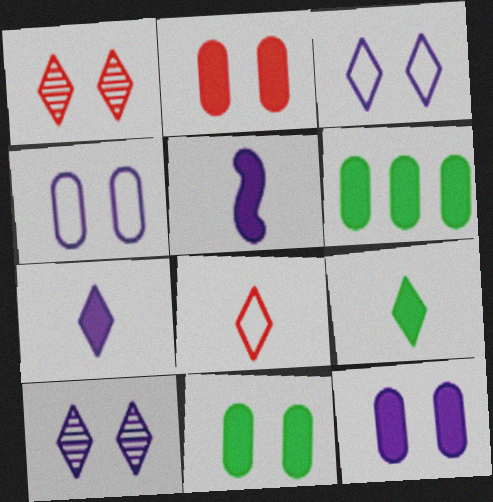[[2, 11, 12]]